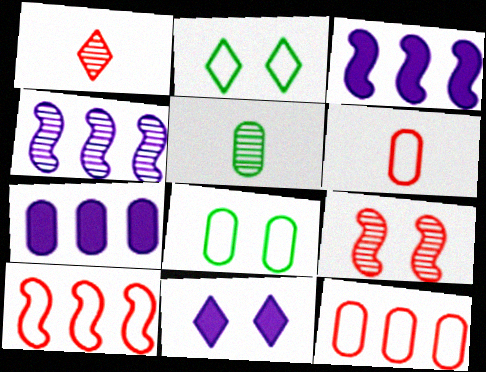[[1, 3, 8], 
[5, 10, 11], 
[8, 9, 11]]